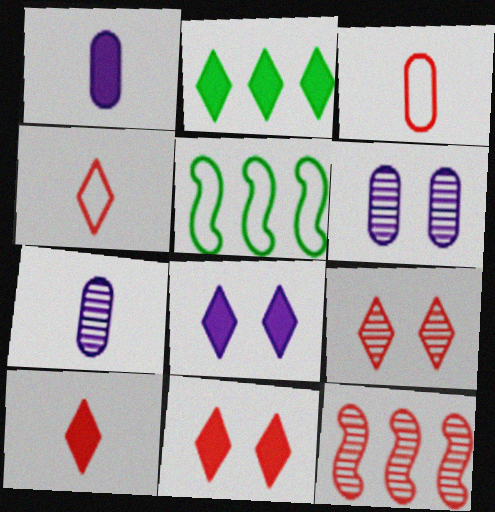[[1, 5, 9], 
[2, 8, 10], 
[3, 11, 12], 
[5, 6, 10], 
[5, 7, 11]]